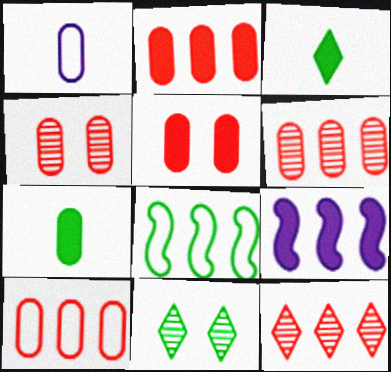[[2, 6, 10], 
[3, 5, 9], 
[7, 8, 11]]